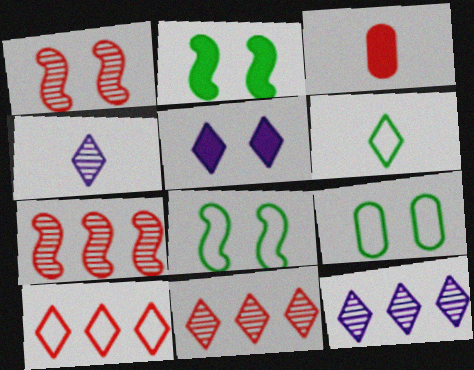[[1, 3, 10], 
[1, 5, 9], 
[3, 8, 12], 
[5, 6, 11]]